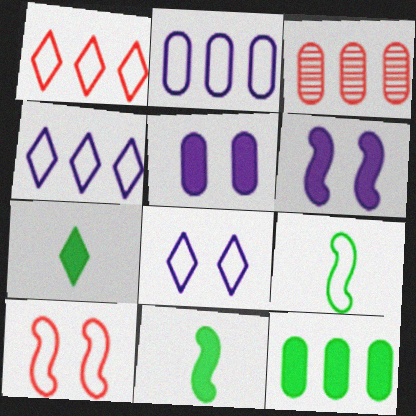[[2, 3, 12], 
[3, 8, 11]]